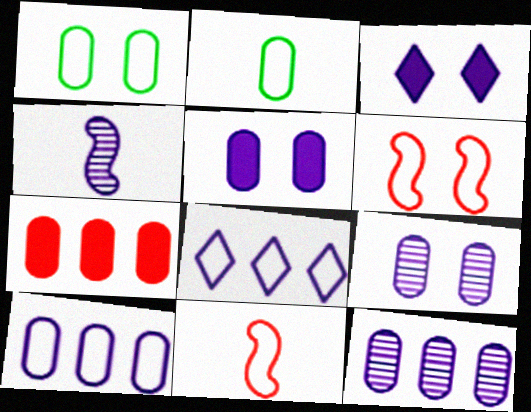[[1, 8, 11], 
[2, 6, 8], 
[2, 7, 9], 
[3, 4, 10], 
[4, 5, 8]]